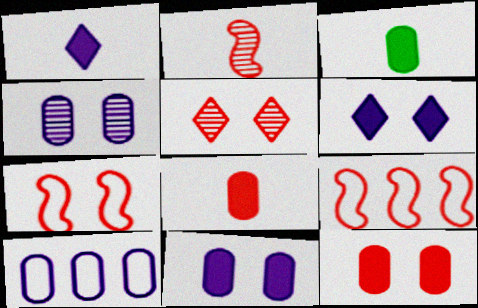[[5, 7, 12], 
[5, 8, 9]]